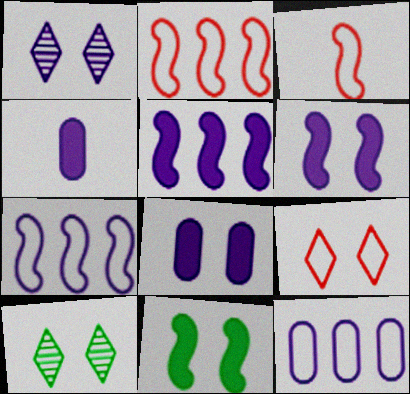[[1, 4, 7], 
[2, 4, 10]]